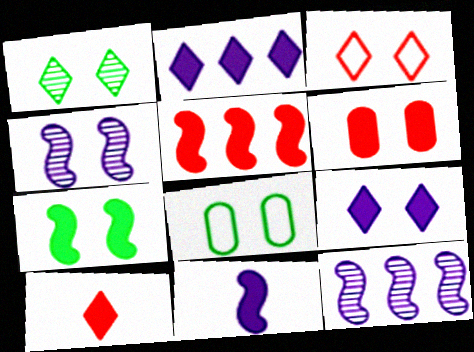[[1, 3, 9], 
[1, 7, 8], 
[5, 6, 10], 
[5, 7, 11], 
[6, 7, 9], 
[8, 10, 12]]